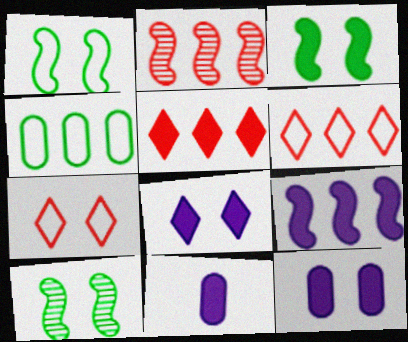[[1, 3, 10], 
[3, 5, 11], 
[6, 10, 11], 
[7, 10, 12], 
[8, 9, 11]]